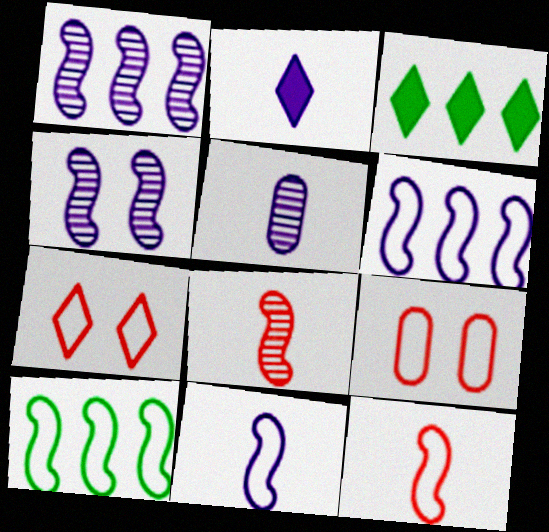[[2, 5, 11]]